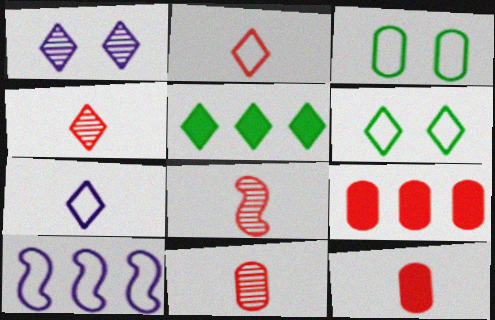[[1, 2, 5], 
[2, 3, 10], 
[2, 8, 12], 
[4, 8, 11]]